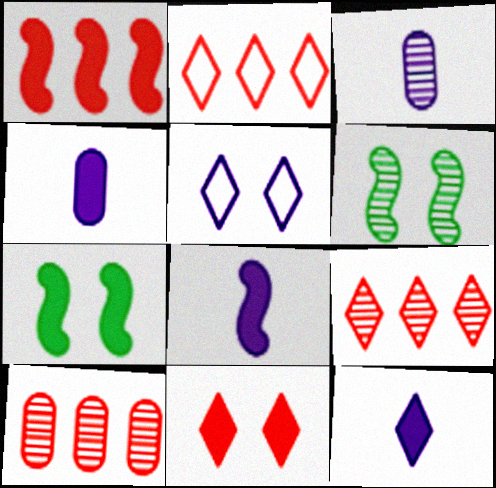[[1, 2, 10], 
[1, 7, 8], 
[2, 3, 7], 
[2, 4, 6], 
[3, 6, 9], 
[4, 8, 12]]